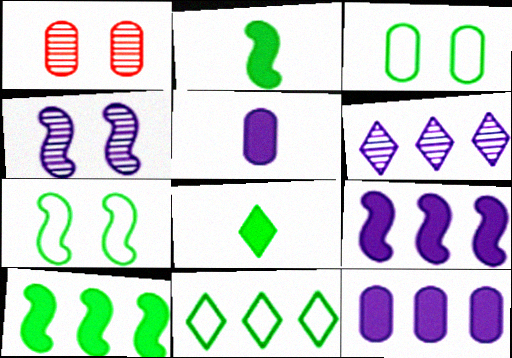[]